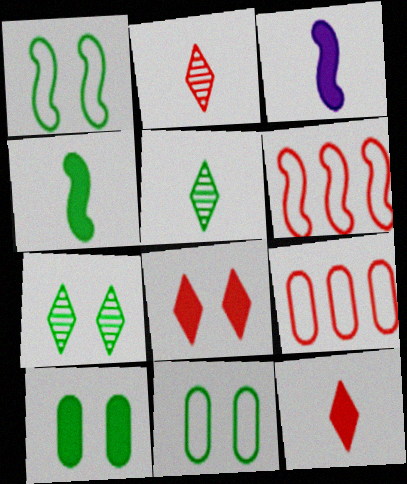[[1, 7, 10], 
[3, 7, 9]]